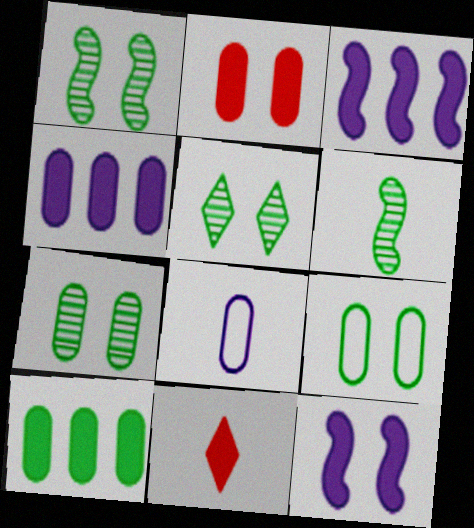[[1, 5, 7], 
[6, 8, 11], 
[10, 11, 12]]